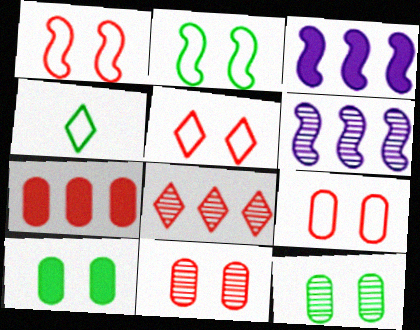[[1, 5, 9], 
[3, 4, 11]]